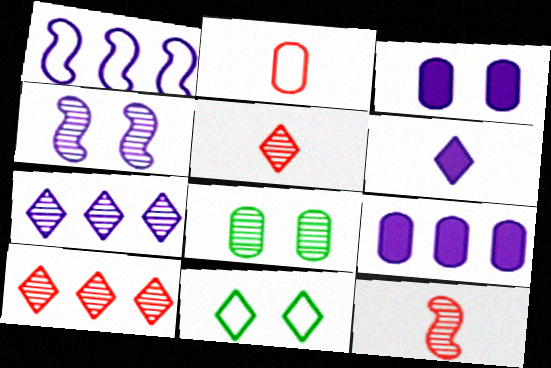[[1, 2, 11], 
[1, 7, 9], 
[2, 8, 9], 
[6, 10, 11], 
[7, 8, 12], 
[9, 11, 12]]